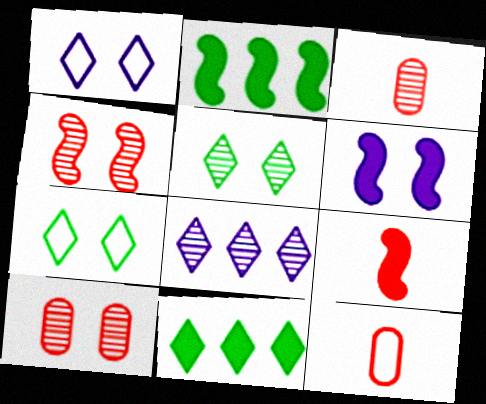[[1, 2, 3], 
[2, 6, 9], 
[6, 7, 10]]